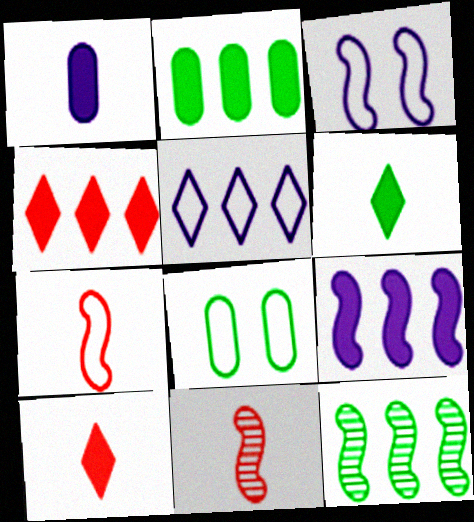[[2, 4, 9], 
[5, 7, 8], 
[6, 8, 12]]